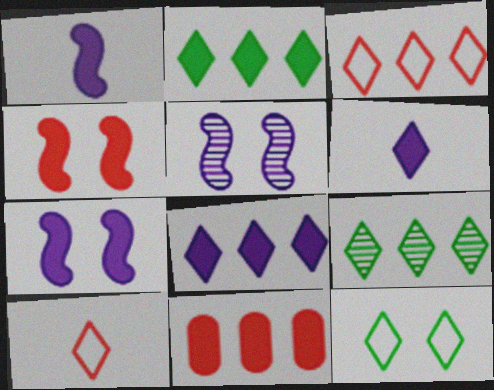[[3, 8, 9]]